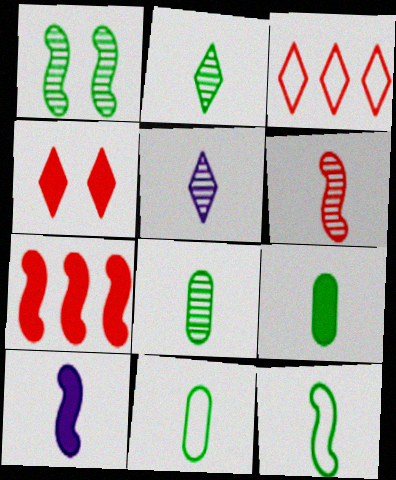[[2, 9, 12], 
[5, 6, 8], 
[6, 10, 12], 
[8, 9, 11]]